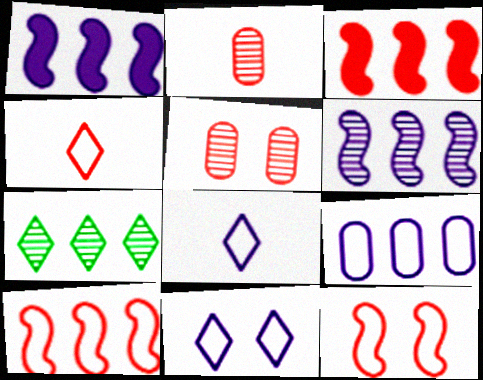[[3, 4, 5], 
[3, 7, 9]]